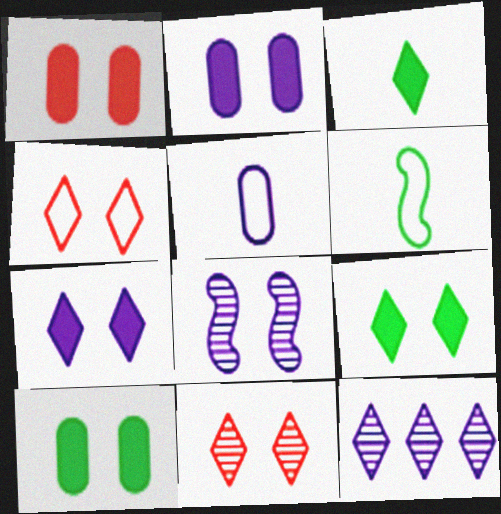[[1, 2, 10], 
[1, 6, 12], 
[3, 4, 12], 
[4, 8, 10]]